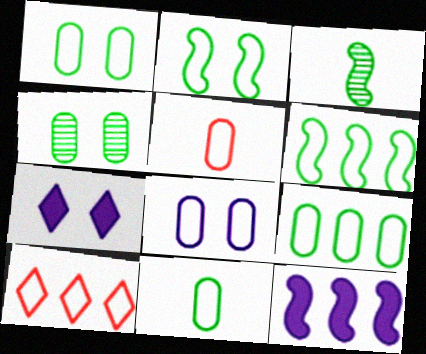[[1, 9, 11], 
[5, 8, 9]]